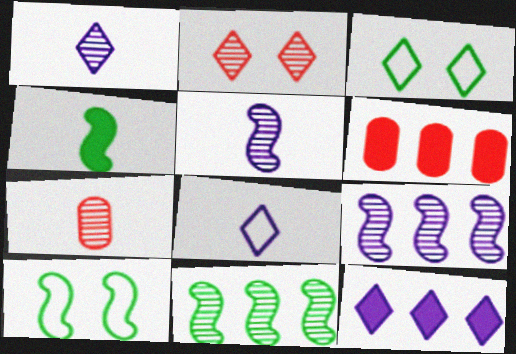[[1, 6, 10], 
[3, 5, 6], 
[4, 7, 8], 
[4, 10, 11], 
[7, 10, 12]]